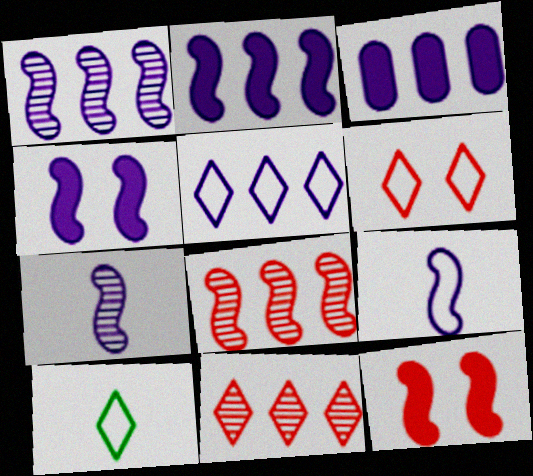[[1, 3, 5], 
[1, 4, 9], 
[5, 6, 10]]